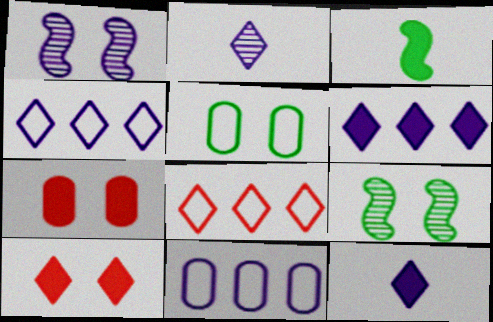[[1, 5, 10], 
[1, 11, 12], 
[3, 6, 7]]